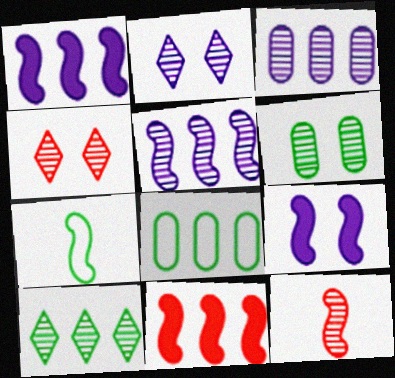[]